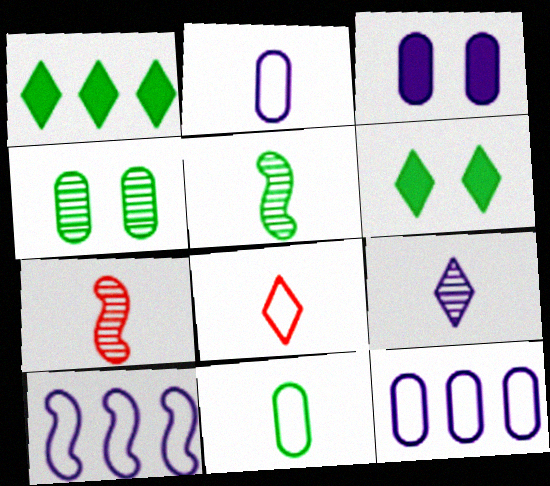[[3, 9, 10], 
[6, 7, 12]]